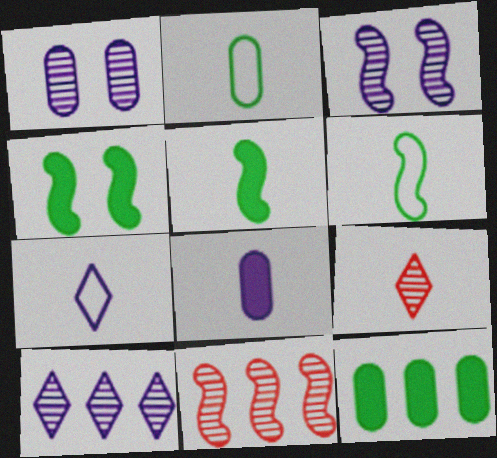[[6, 8, 9]]